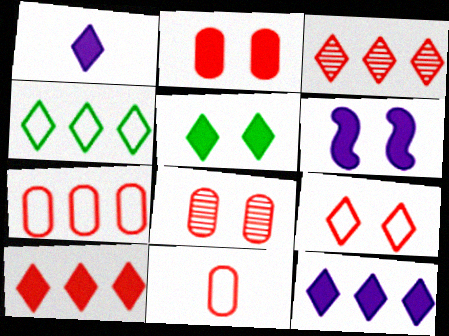[[1, 5, 10], 
[2, 5, 6], 
[3, 4, 12]]